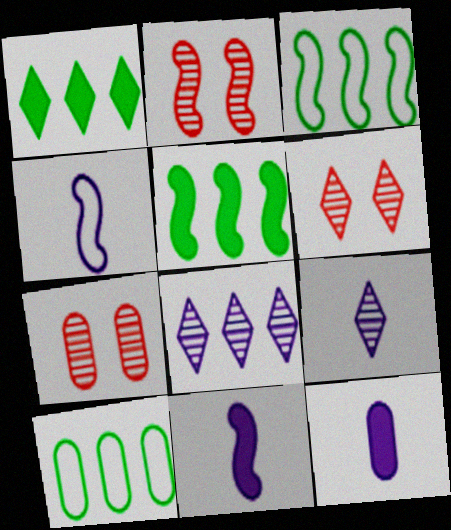[[1, 4, 7], 
[2, 3, 11], 
[2, 4, 5], 
[2, 6, 7], 
[3, 6, 12], 
[4, 9, 12], 
[6, 10, 11], 
[7, 10, 12]]